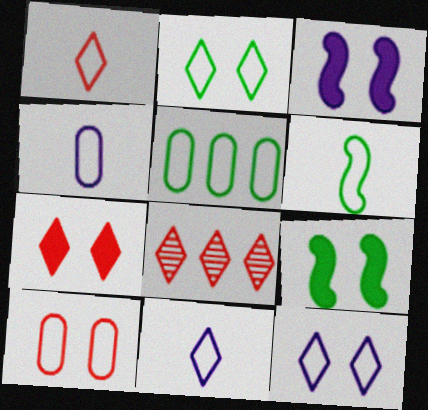[[1, 4, 6], 
[1, 7, 8], 
[2, 5, 6], 
[4, 5, 10], 
[4, 8, 9]]